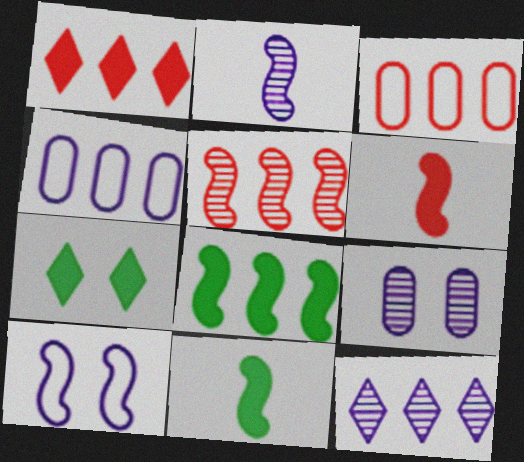[[1, 3, 5], 
[2, 3, 7], 
[2, 9, 12], 
[3, 8, 12], 
[5, 10, 11]]